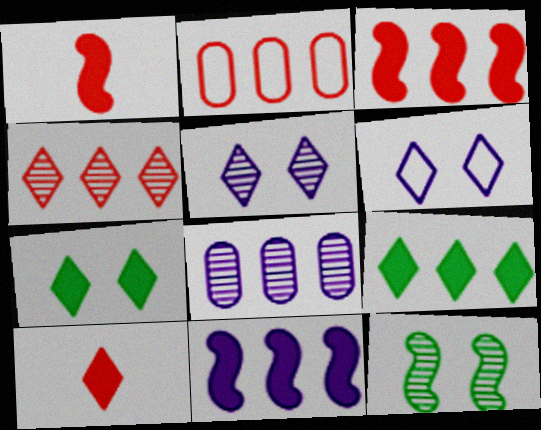[[2, 3, 4]]